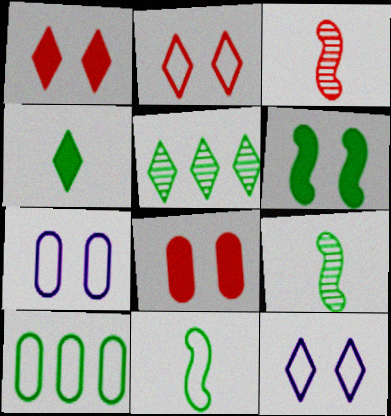[]